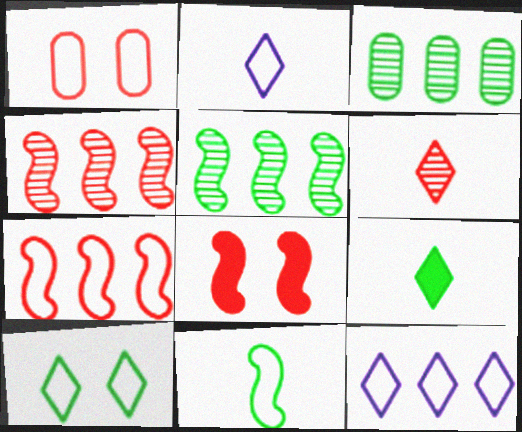[[1, 11, 12], 
[2, 3, 8], 
[2, 6, 9]]